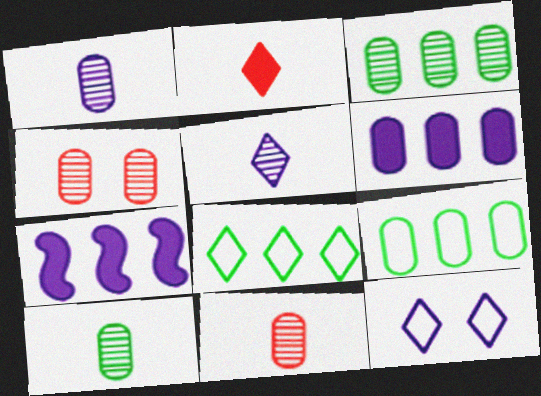[[1, 3, 4], 
[1, 7, 12], 
[1, 10, 11]]